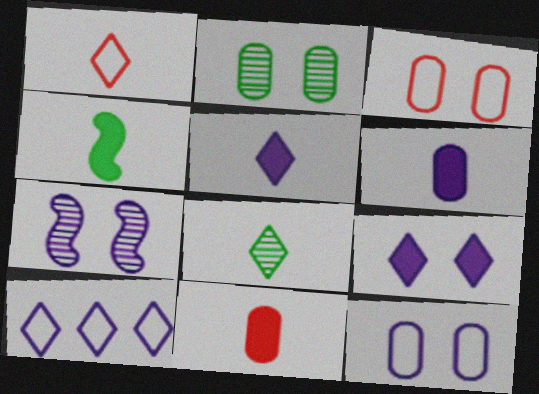[[1, 5, 8], 
[4, 5, 11], 
[6, 7, 10], 
[7, 9, 12]]